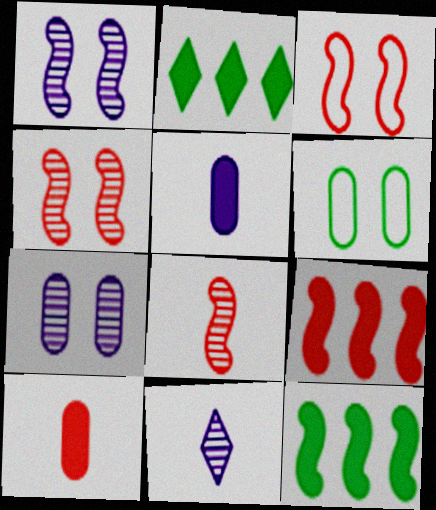[[3, 8, 9], 
[6, 9, 11]]